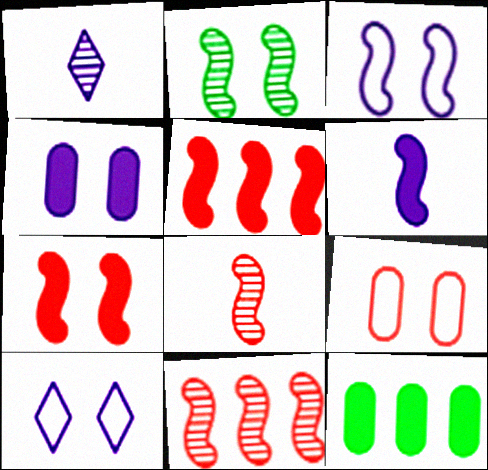[[2, 3, 7], 
[8, 10, 12]]